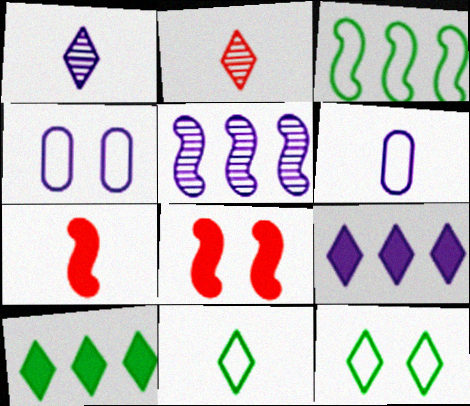[[2, 9, 12]]